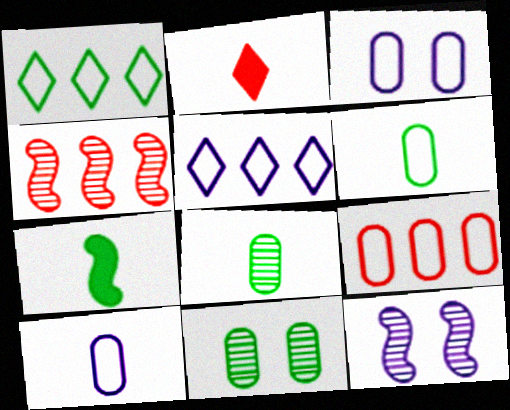[[1, 7, 11], 
[3, 6, 9]]